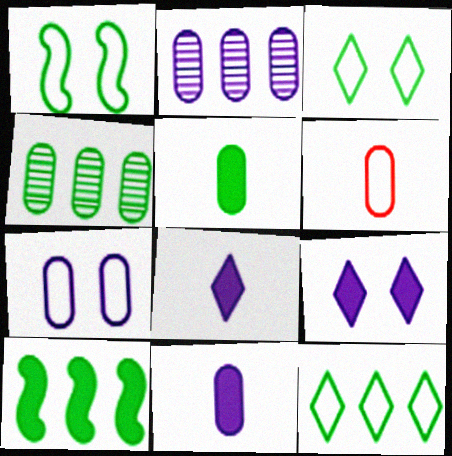[[2, 7, 11], 
[4, 10, 12]]